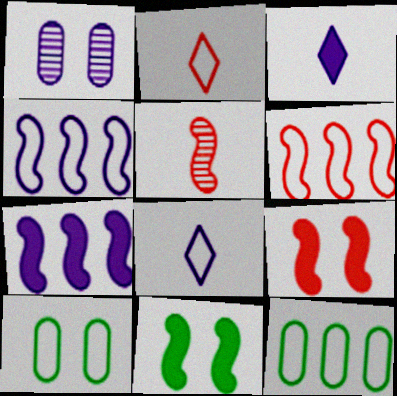[[1, 3, 4], 
[1, 7, 8], 
[2, 4, 10], 
[4, 5, 11], 
[5, 6, 9], 
[6, 8, 10]]